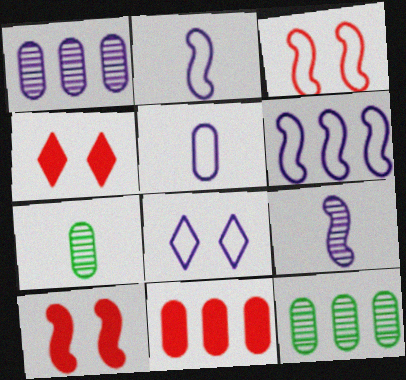[[2, 4, 12], 
[4, 6, 7], 
[5, 6, 8]]